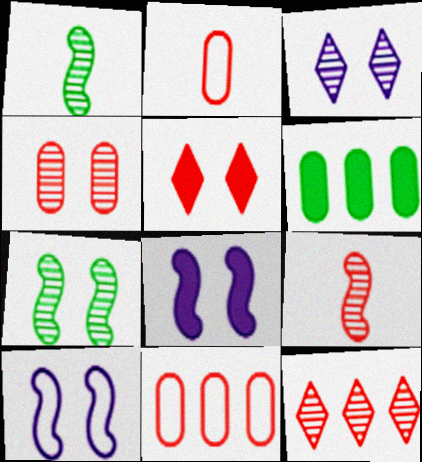[[3, 4, 7], 
[4, 9, 12], 
[5, 9, 11]]